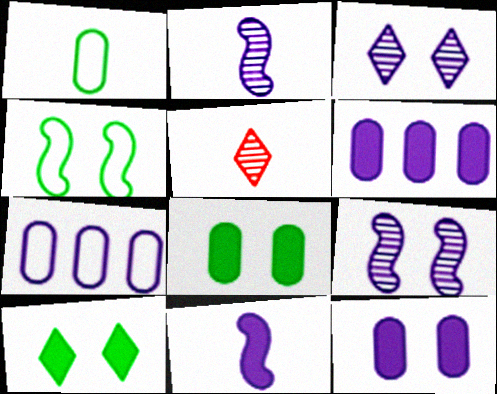[[1, 5, 11], 
[3, 7, 11], 
[4, 5, 6]]